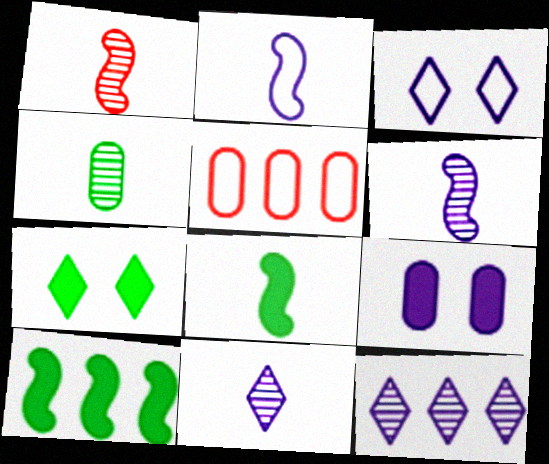[[1, 2, 8], 
[1, 4, 11], 
[2, 9, 12], 
[4, 5, 9], 
[5, 6, 7], 
[5, 10, 12]]